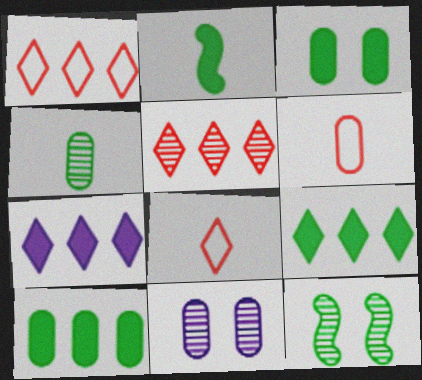[[1, 2, 11], 
[2, 3, 9], 
[6, 7, 12], 
[6, 10, 11]]